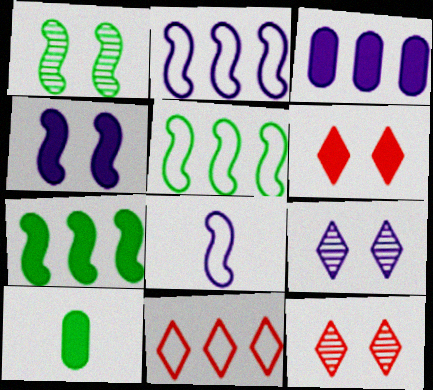[[2, 10, 12], 
[3, 8, 9]]